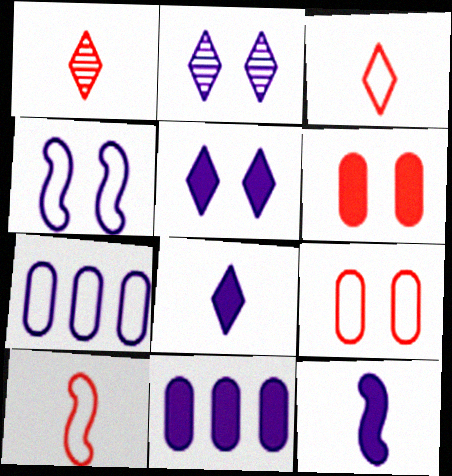[[2, 7, 12], 
[5, 11, 12]]